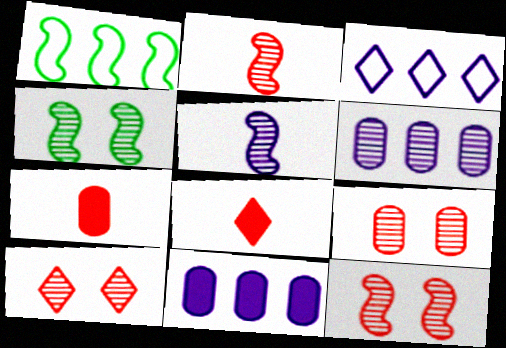[[3, 4, 7], 
[9, 10, 12]]